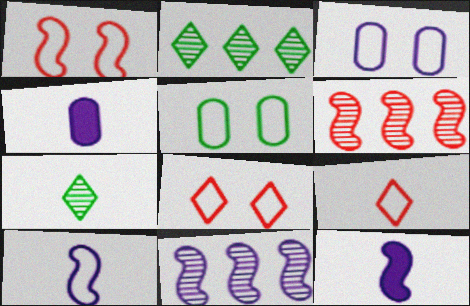[[1, 2, 4]]